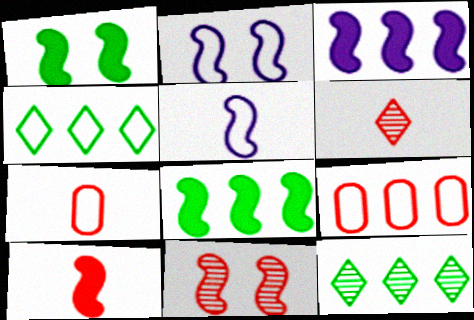[[1, 2, 11], 
[1, 3, 10], 
[2, 4, 7], 
[3, 9, 12], 
[5, 8, 11], 
[6, 7, 10]]